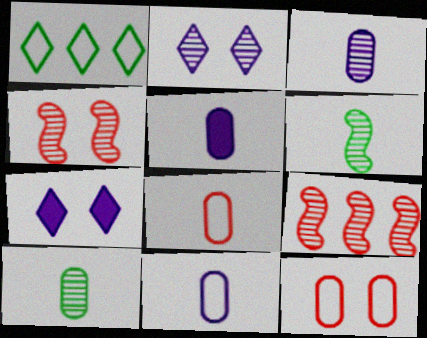[[1, 4, 5], 
[2, 9, 10], 
[3, 5, 11], 
[5, 8, 10]]